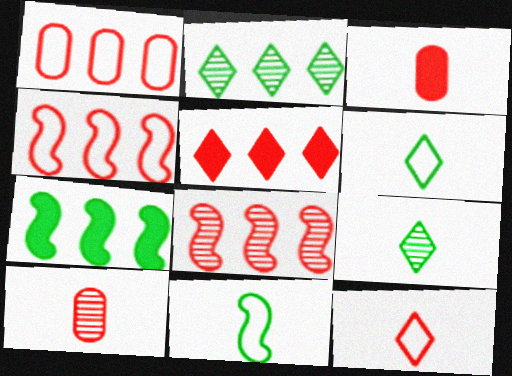[[1, 5, 8]]